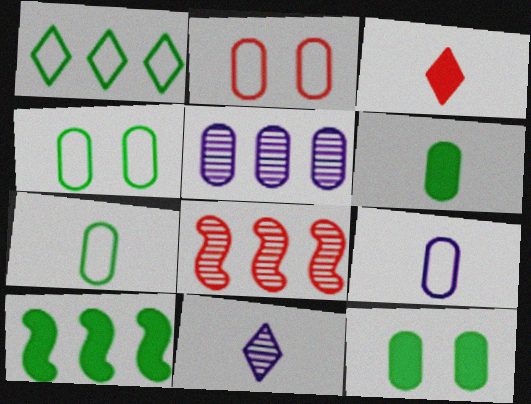[[2, 3, 8], 
[2, 5, 6], 
[2, 10, 11]]